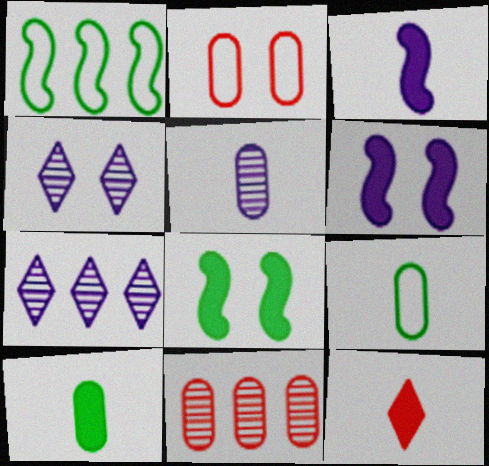[[2, 4, 8], 
[3, 10, 12]]